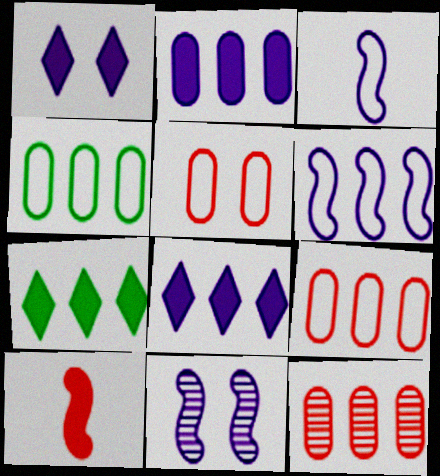[[2, 4, 12], 
[6, 7, 12]]